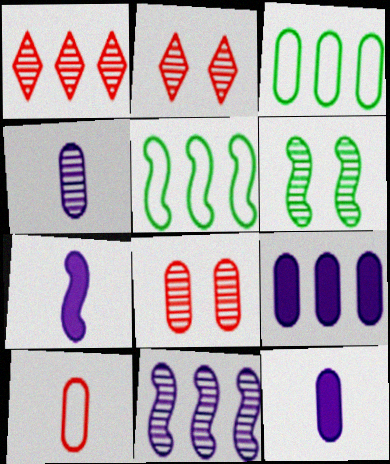[[1, 4, 6], 
[1, 5, 9], 
[2, 3, 7], 
[2, 5, 12], 
[3, 8, 12]]